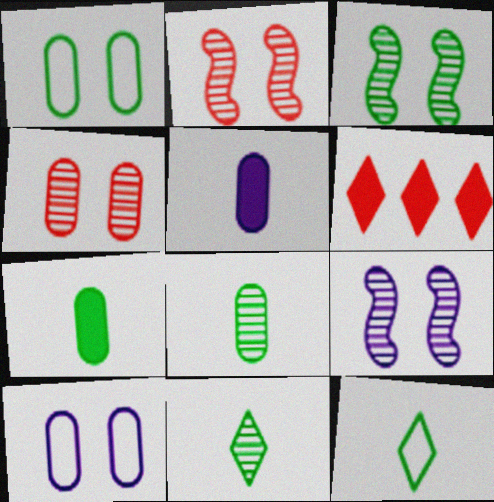[[2, 3, 9]]